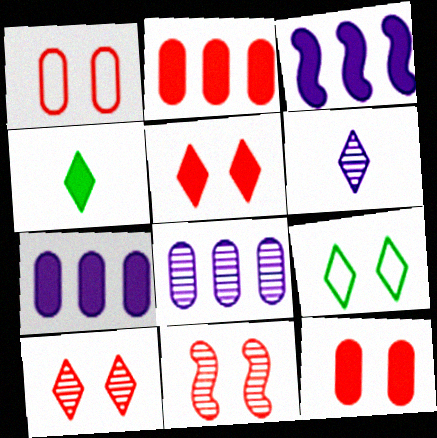[[1, 5, 11], 
[3, 4, 12]]